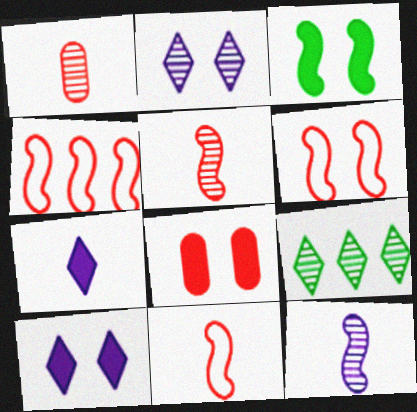[[3, 4, 12], 
[3, 8, 10], 
[4, 6, 11]]